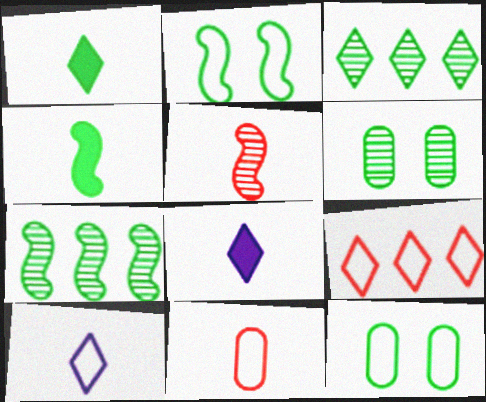[[1, 7, 12], 
[2, 4, 7], 
[3, 4, 12]]